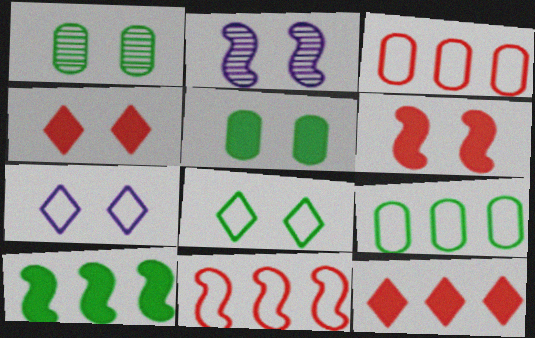[[1, 6, 7]]